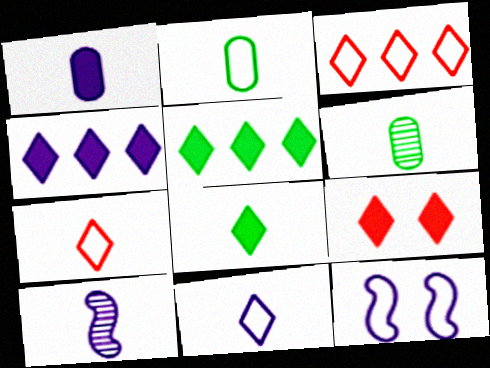[[1, 10, 11], 
[2, 3, 12], 
[4, 8, 9]]